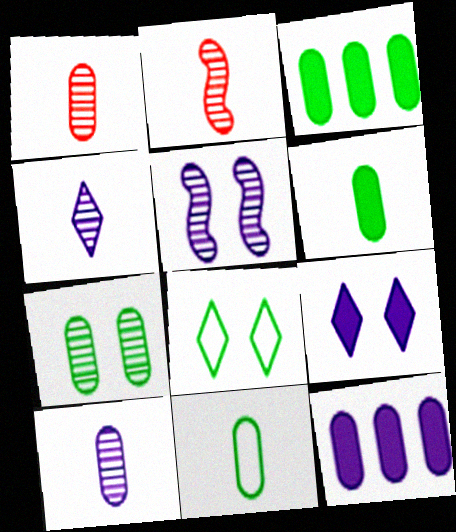[[2, 8, 12], 
[3, 7, 11]]